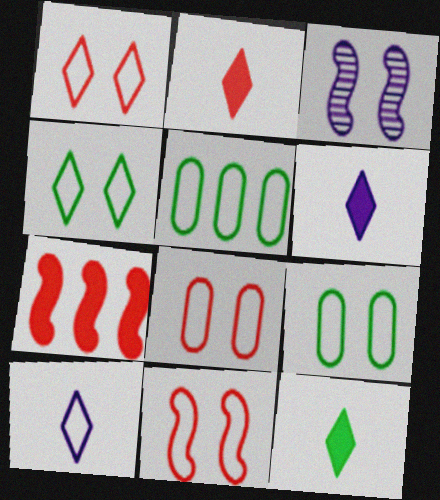[[1, 8, 11], 
[2, 3, 5], 
[2, 6, 12], 
[5, 10, 11]]